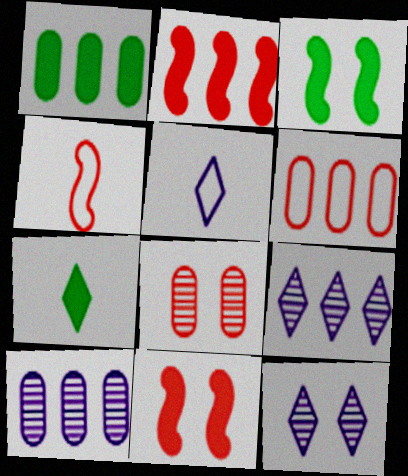[[1, 3, 7], 
[1, 4, 12], 
[1, 6, 10]]